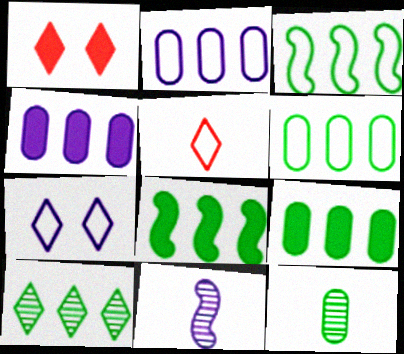[[1, 6, 11], 
[3, 9, 10], 
[4, 7, 11], 
[6, 8, 10]]